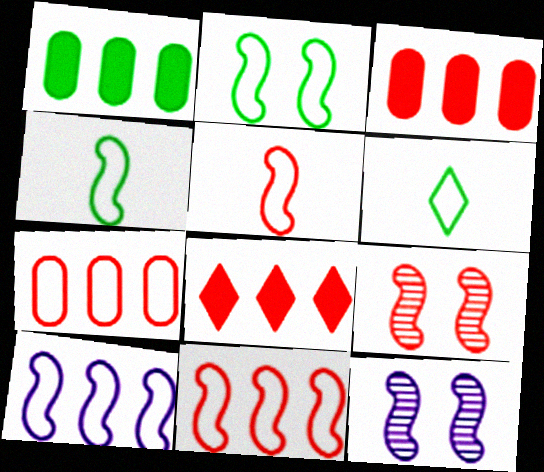[[2, 5, 10], 
[3, 6, 12]]